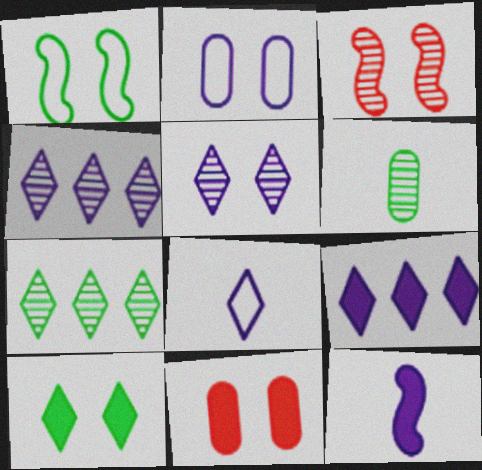[[1, 5, 11], 
[2, 3, 10], 
[2, 4, 12], 
[3, 4, 6], 
[5, 8, 9]]